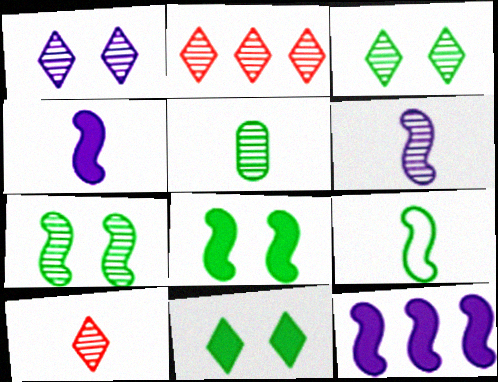[[5, 6, 10]]